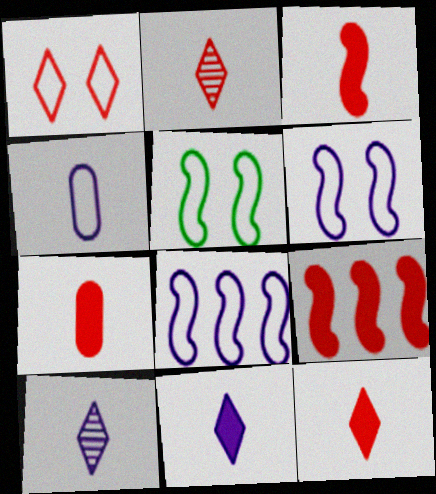[[3, 7, 12]]